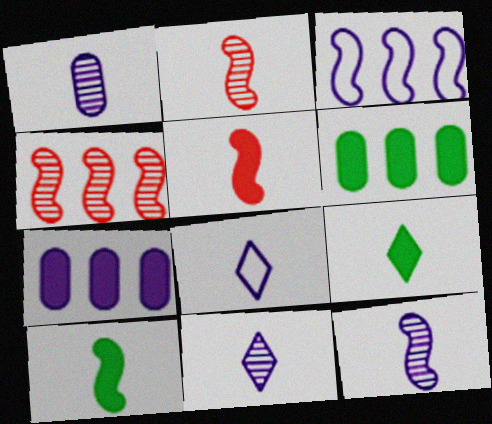[[1, 11, 12]]